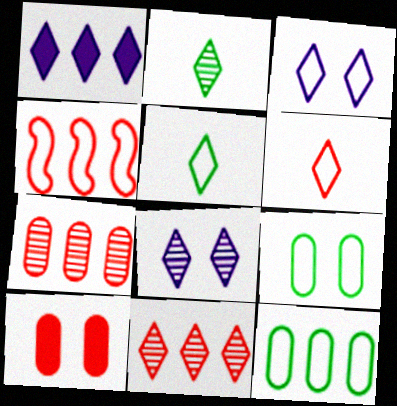[[2, 8, 11]]